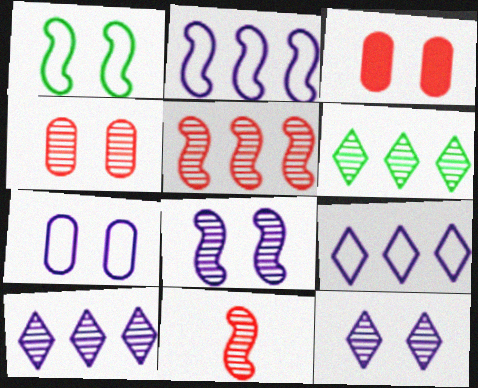[[1, 3, 12]]